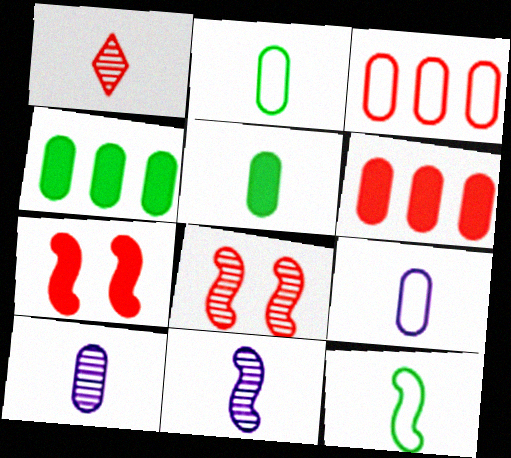[[1, 3, 7]]